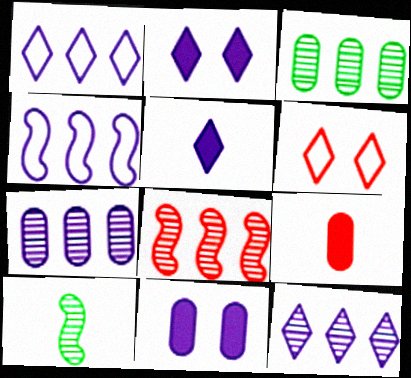[[3, 8, 12], 
[6, 8, 9]]